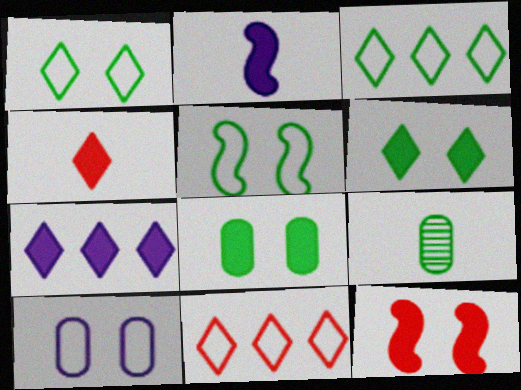[[4, 6, 7]]